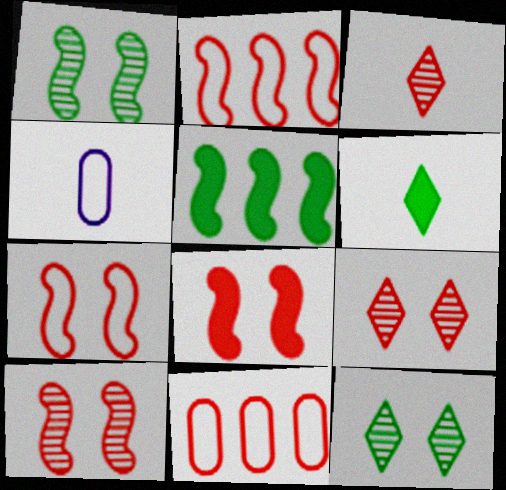[[3, 8, 11], 
[4, 5, 9], 
[7, 8, 10]]